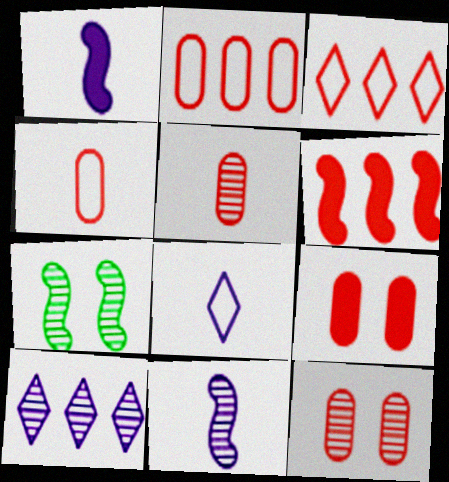[[2, 5, 9], 
[5, 7, 10]]